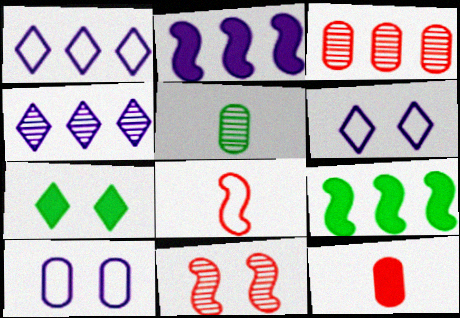[[1, 3, 9], 
[2, 7, 12], 
[4, 5, 11], 
[7, 10, 11]]